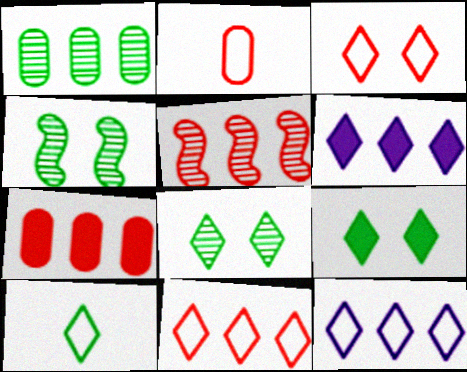[[2, 4, 6], 
[3, 10, 12], 
[5, 7, 11]]